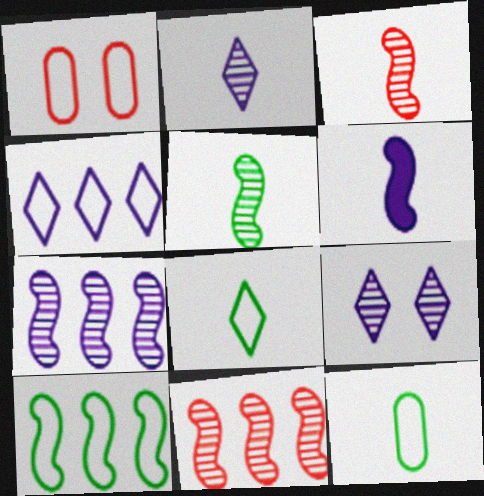[]